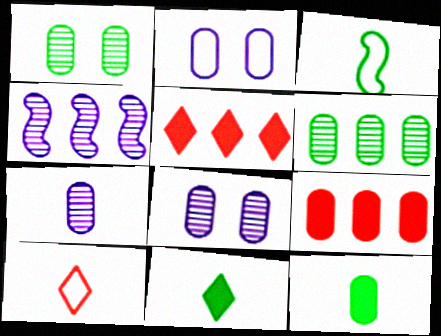[[3, 5, 8]]